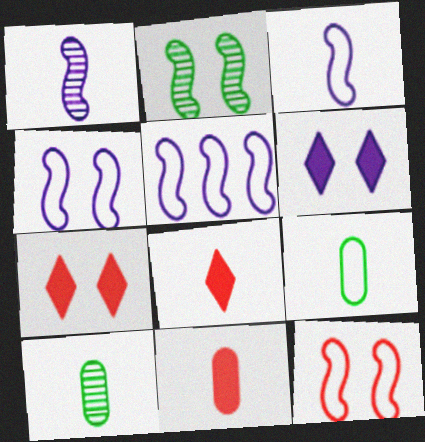[[1, 8, 9], 
[3, 4, 5], 
[3, 8, 10], 
[5, 7, 10]]